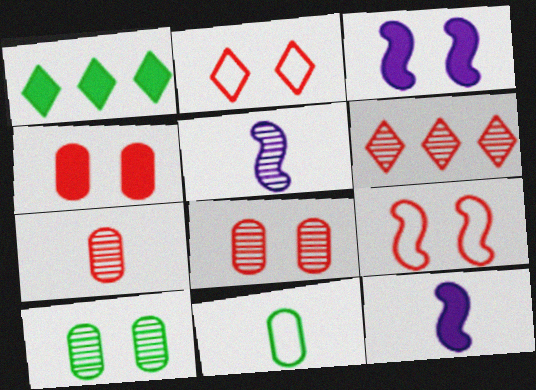[[1, 4, 12], 
[2, 3, 10], 
[3, 6, 11], 
[5, 6, 10]]